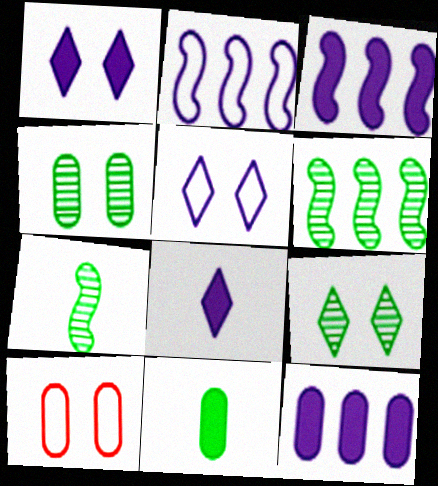[[6, 8, 10]]